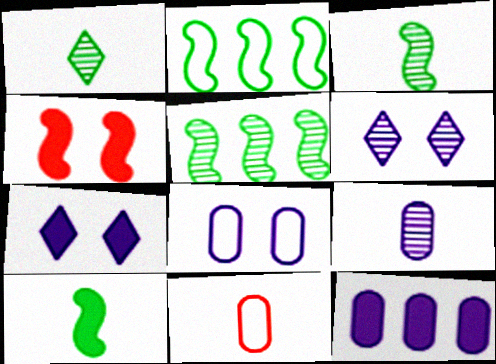[[5, 7, 11], 
[8, 9, 12]]